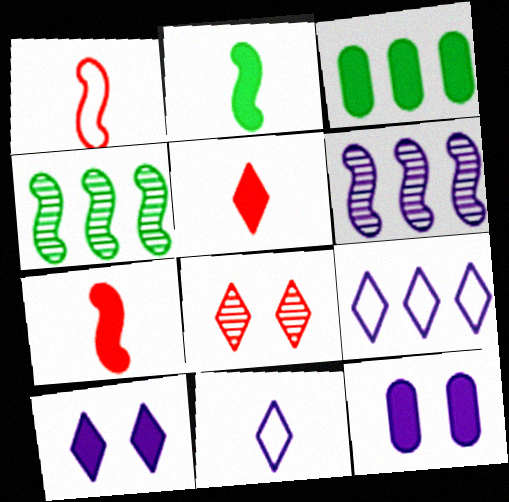[[3, 7, 10], 
[6, 11, 12]]